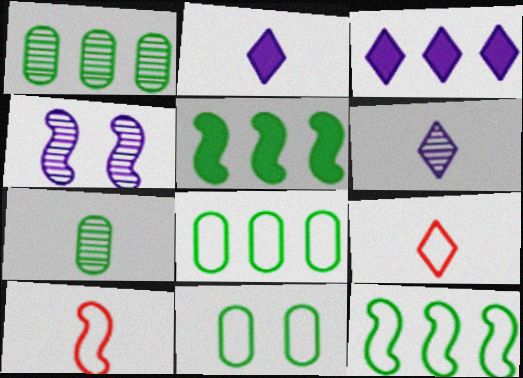[[2, 7, 10], 
[4, 5, 10]]